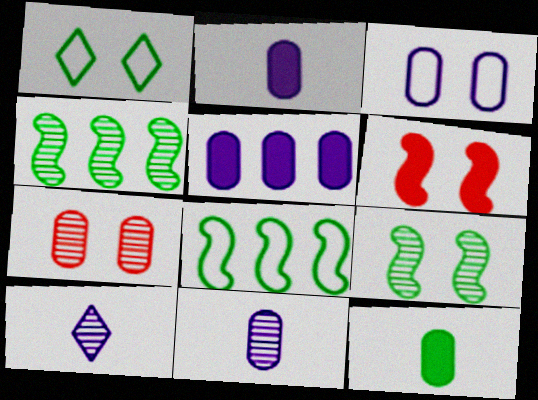[[1, 4, 12], 
[3, 5, 11], 
[4, 7, 10]]